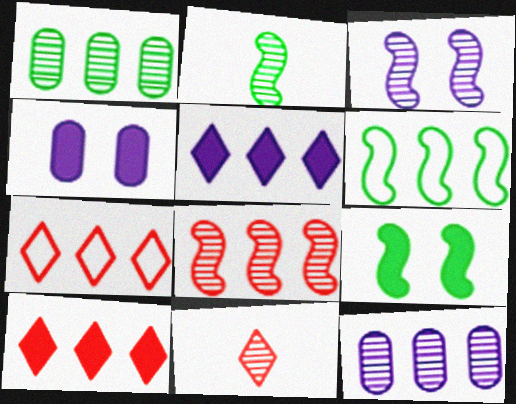[[1, 3, 11], 
[2, 3, 8], 
[2, 4, 7], 
[2, 6, 9], 
[4, 6, 11], 
[6, 10, 12]]